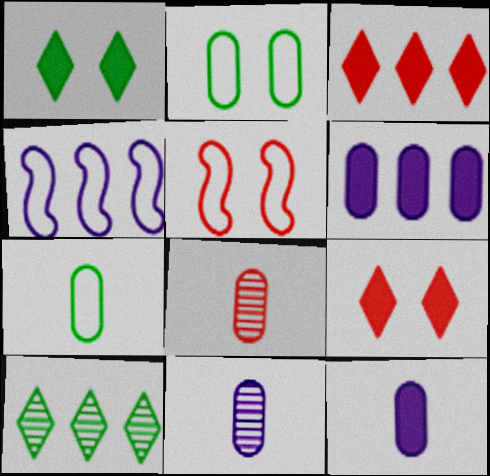[[1, 4, 8], 
[2, 6, 8], 
[3, 5, 8], 
[5, 10, 12], 
[7, 8, 12]]